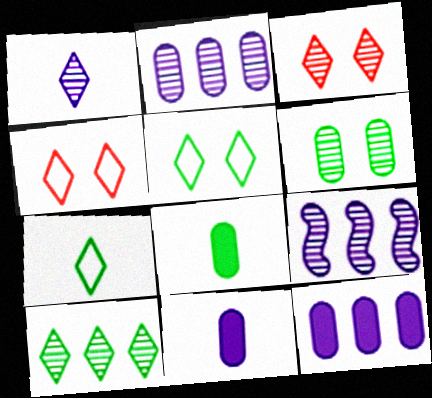[[1, 3, 10], 
[4, 8, 9]]